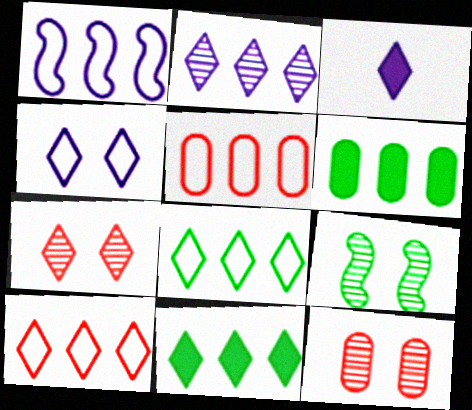[[1, 5, 8], 
[2, 3, 4], 
[2, 10, 11], 
[3, 5, 9], 
[3, 7, 8]]